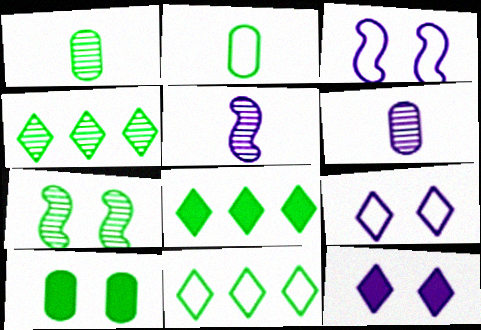[[1, 4, 7], 
[2, 7, 8], 
[4, 8, 11]]